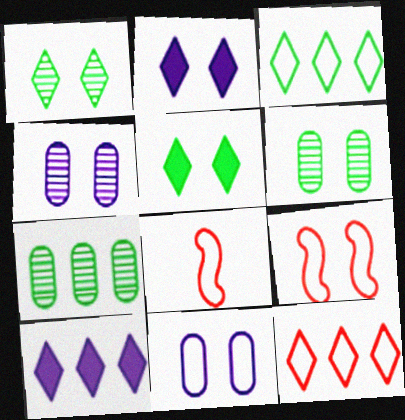[[2, 6, 9], 
[2, 7, 8], 
[3, 8, 11], 
[4, 5, 9], 
[6, 8, 10]]